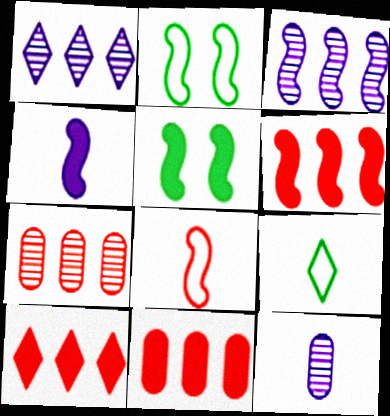[[2, 10, 12], 
[3, 5, 8], 
[4, 5, 6], 
[6, 10, 11]]